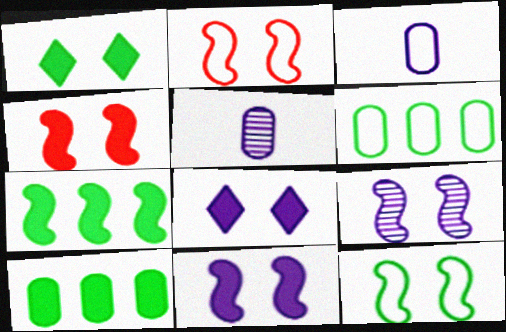[[4, 9, 12]]